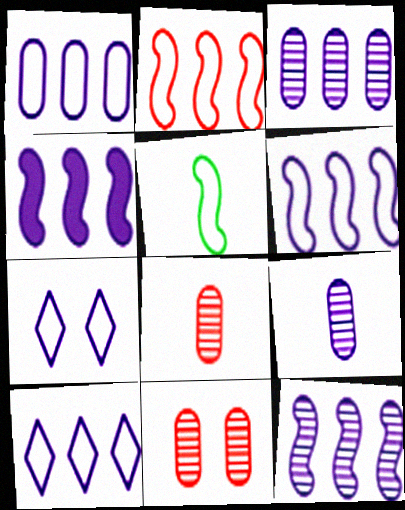[[1, 6, 10], 
[3, 4, 10], 
[4, 6, 12], 
[4, 7, 9]]